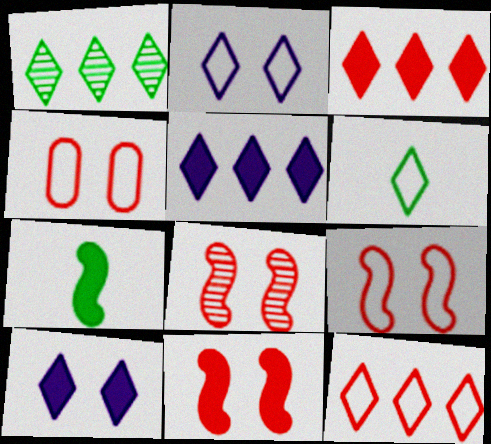[[1, 5, 12], 
[2, 6, 12], 
[8, 9, 11]]